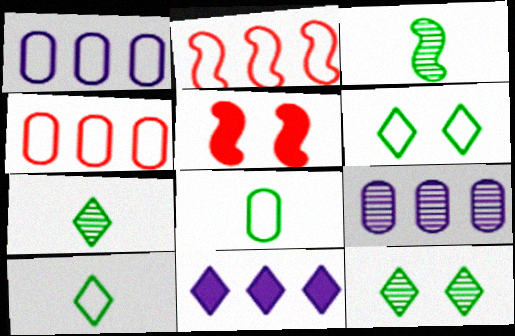[[1, 5, 7], 
[5, 9, 10]]